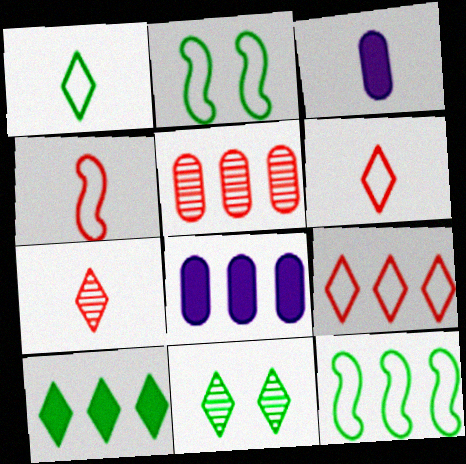[[1, 10, 11], 
[2, 7, 8], 
[4, 8, 11]]